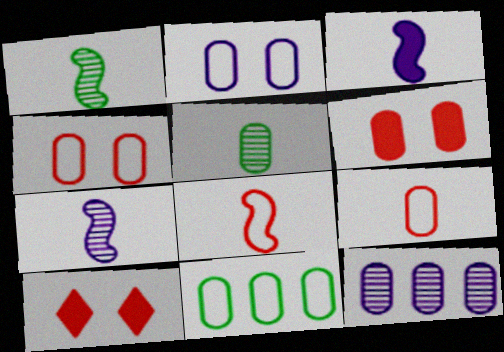[[1, 3, 8], 
[2, 9, 11], 
[7, 10, 11]]